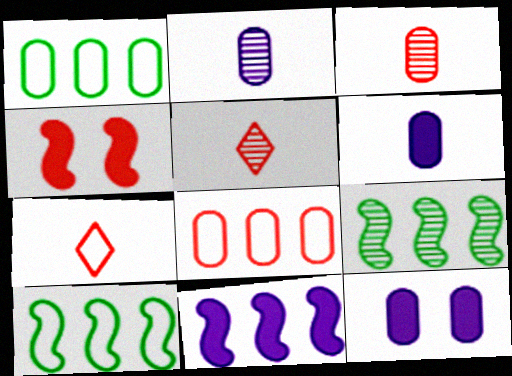[[1, 3, 12], 
[4, 5, 8], 
[5, 10, 12], 
[7, 9, 12]]